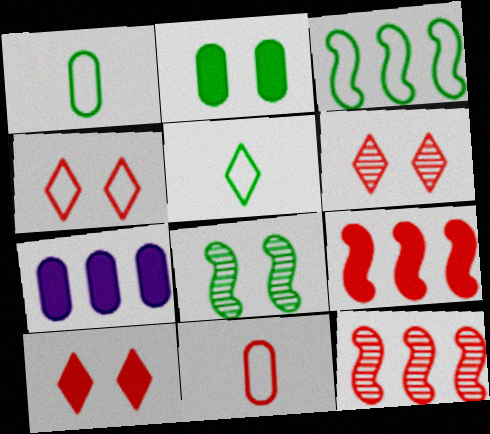[[4, 6, 10], 
[6, 9, 11], 
[10, 11, 12]]